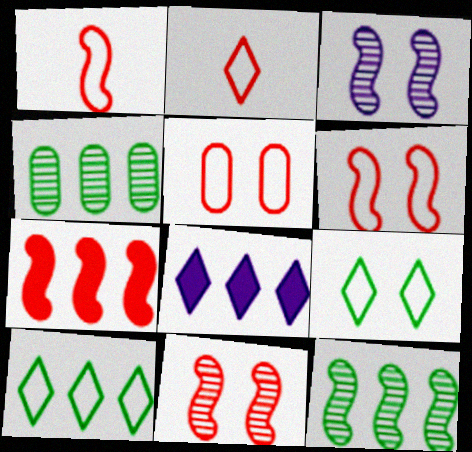[[1, 7, 11]]